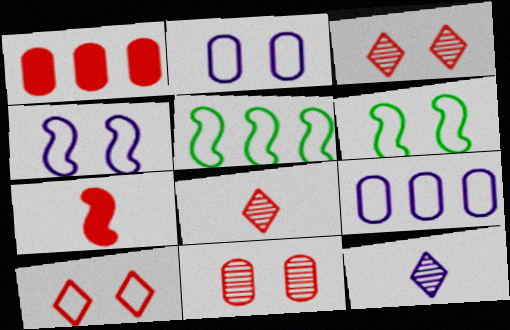[[1, 6, 12], 
[2, 6, 10]]